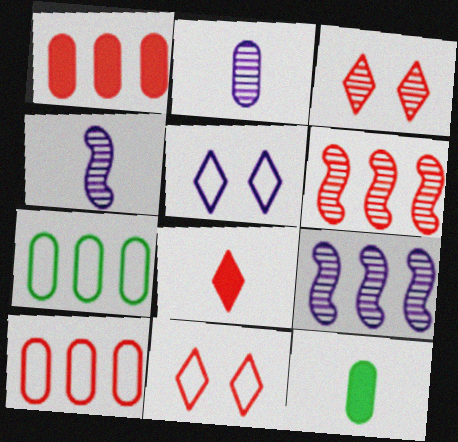[[5, 6, 12], 
[9, 11, 12]]